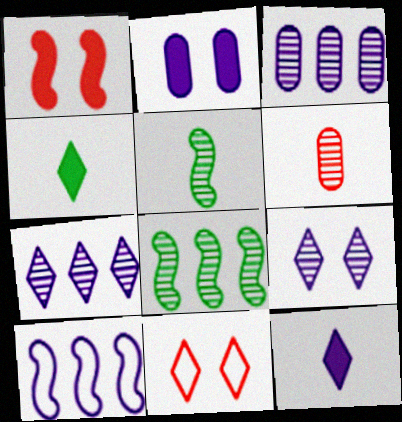[[1, 5, 10], 
[4, 7, 11], 
[6, 8, 9]]